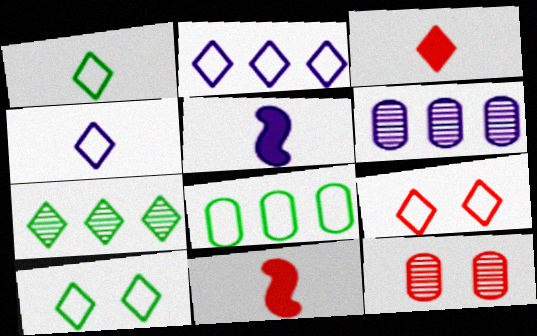[[1, 2, 9], 
[6, 10, 11]]